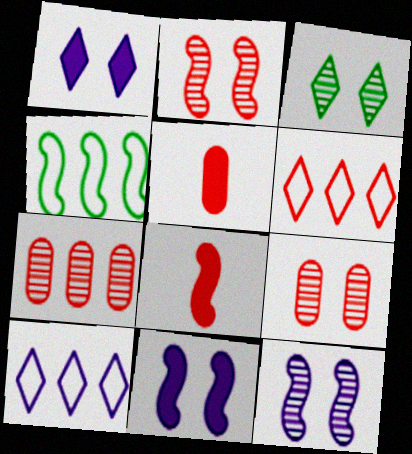[[2, 5, 6], 
[3, 9, 12], 
[4, 8, 12], 
[6, 8, 9]]